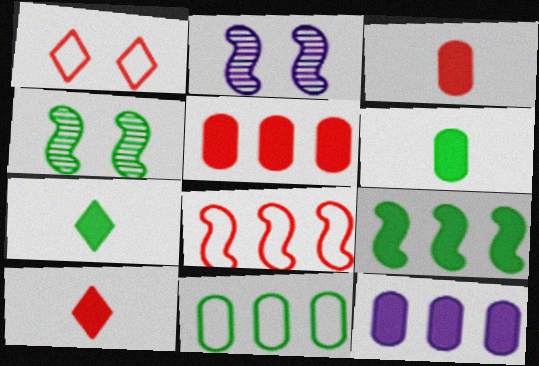[[2, 10, 11], 
[4, 7, 11]]